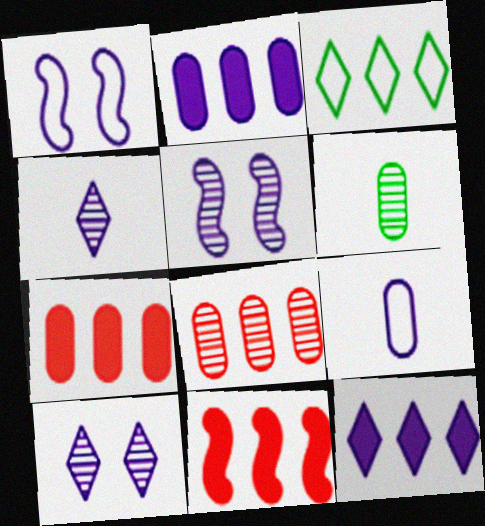[[1, 2, 4], 
[5, 9, 12]]